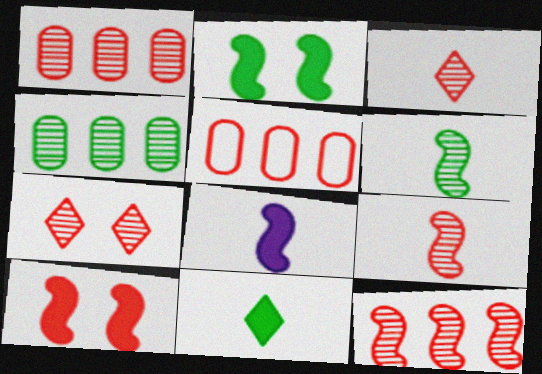[[1, 7, 9], 
[3, 5, 10]]